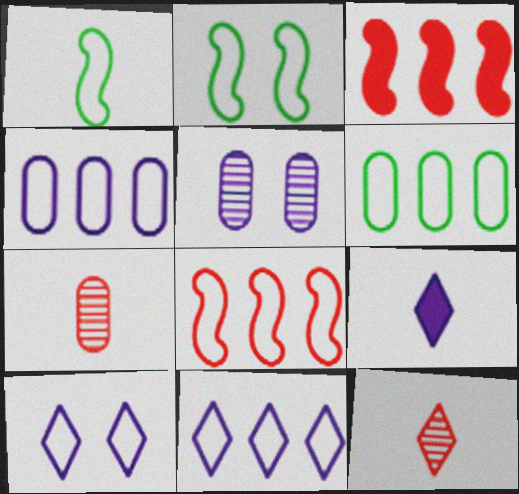[[1, 7, 9], 
[6, 8, 11]]